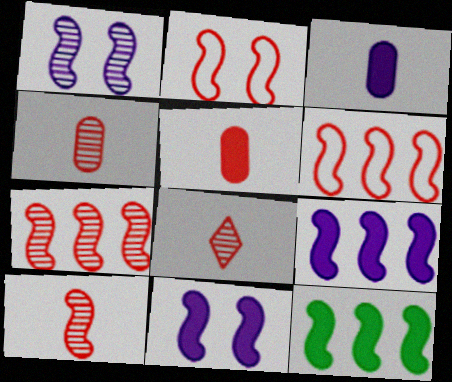[[4, 8, 10]]